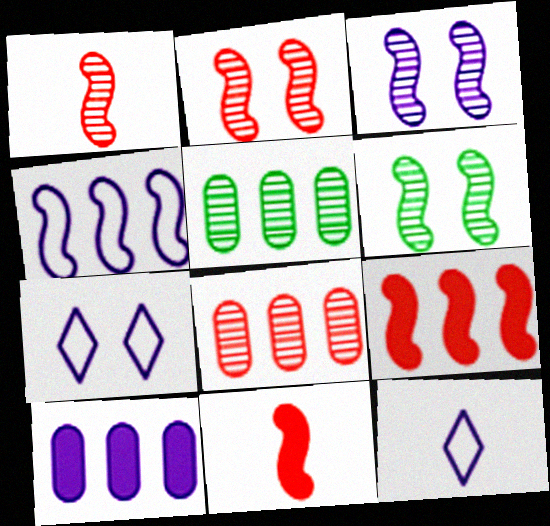[[2, 3, 6], 
[3, 10, 12], 
[4, 6, 11], 
[5, 7, 11]]